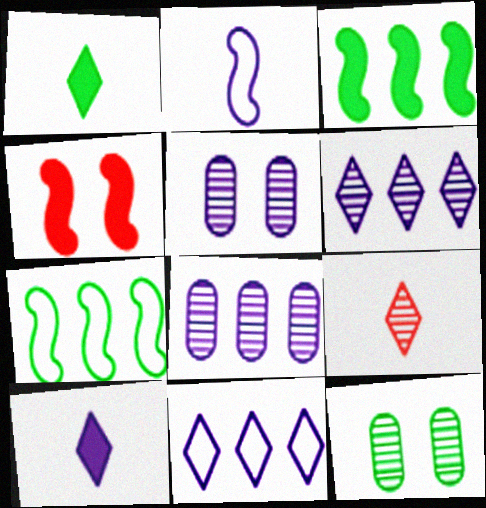[[1, 7, 12]]